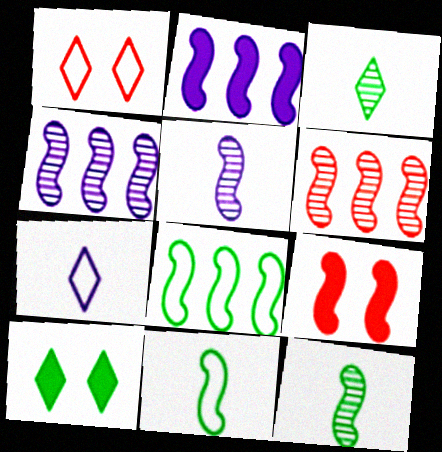[[2, 6, 8], 
[4, 9, 11], 
[5, 8, 9]]